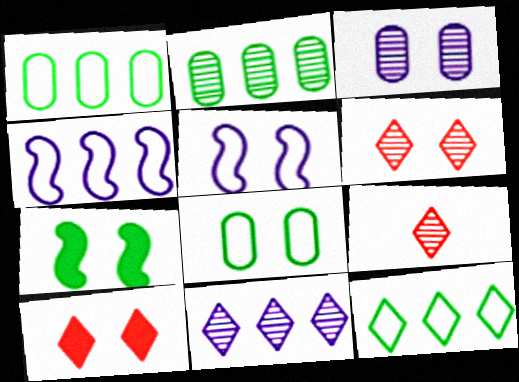[]